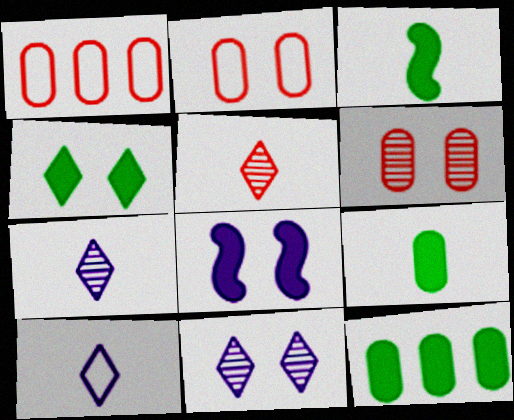[[1, 3, 11], 
[3, 4, 12]]